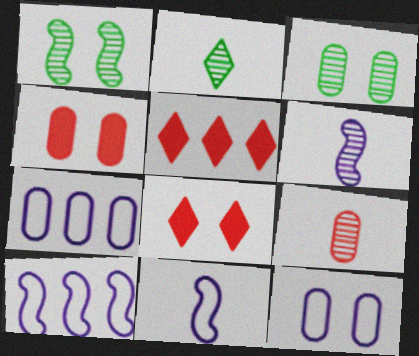[[1, 8, 12], 
[2, 4, 10], 
[2, 6, 9], 
[3, 4, 12], 
[3, 5, 11]]